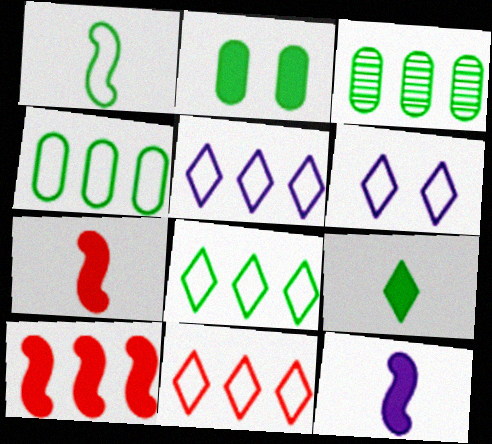[[3, 5, 10], 
[3, 6, 7], 
[5, 8, 11]]